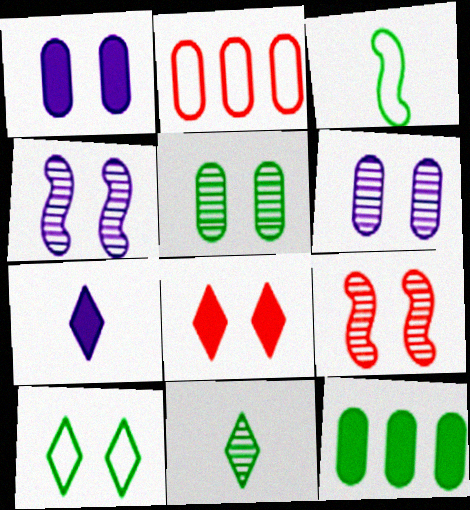[[1, 9, 10]]